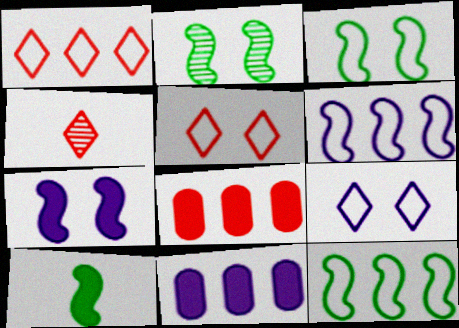[[2, 10, 12], 
[3, 4, 11]]